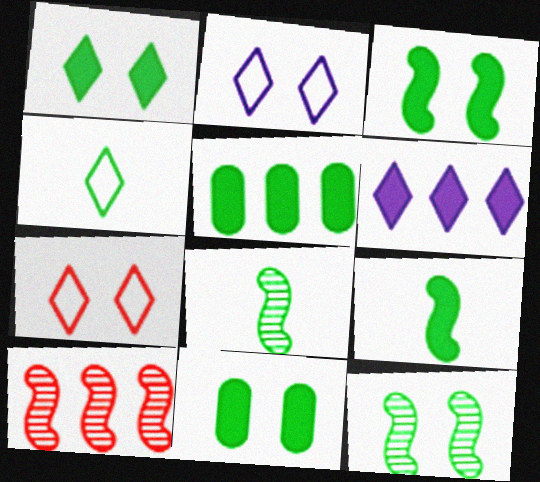[[1, 3, 11], 
[1, 5, 9], 
[4, 5, 12]]